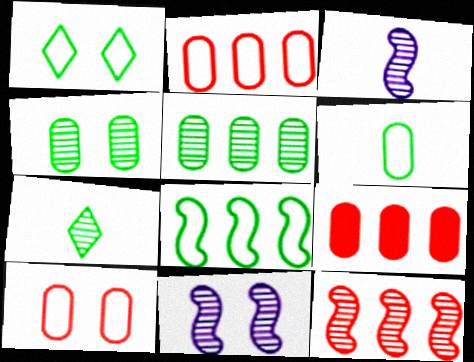[[1, 3, 9], 
[1, 6, 8]]